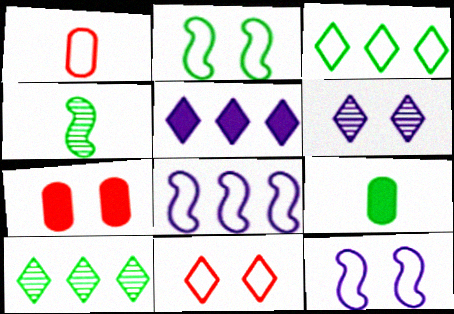[[1, 3, 12], 
[2, 6, 7], 
[2, 9, 10]]